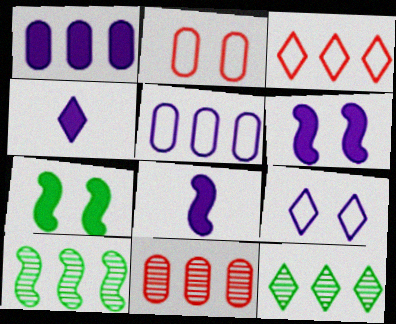[[1, 3, 10], 
[1, 4, 6], 
[2, 4, 10], 
[2, 8, 12]]